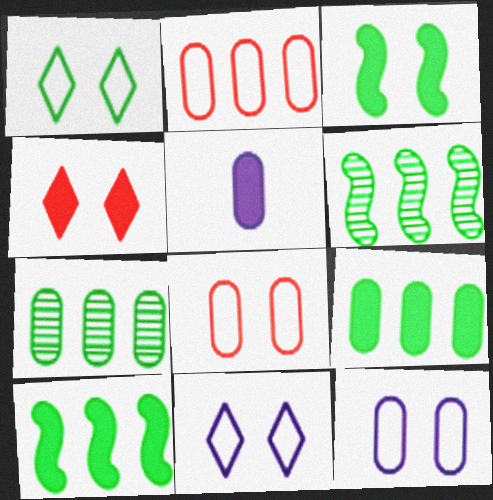[[4, 5, 10], 
[5, 7, 8]]